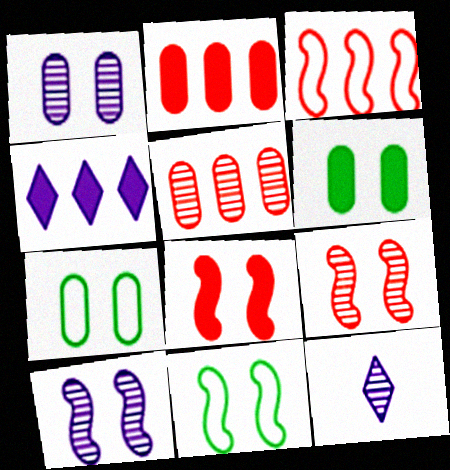[[2, 11, 12], 
[3, 6, 12], 
[8, 10, 11]]